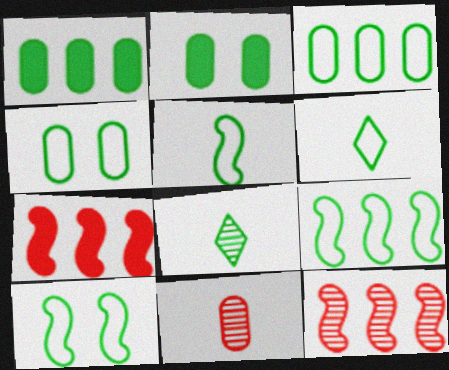[[1, 8, 10], 
[2, 8, 9], 
[3, 6, 10], 
[4, 6, 9], 
[5, 9, 10]]